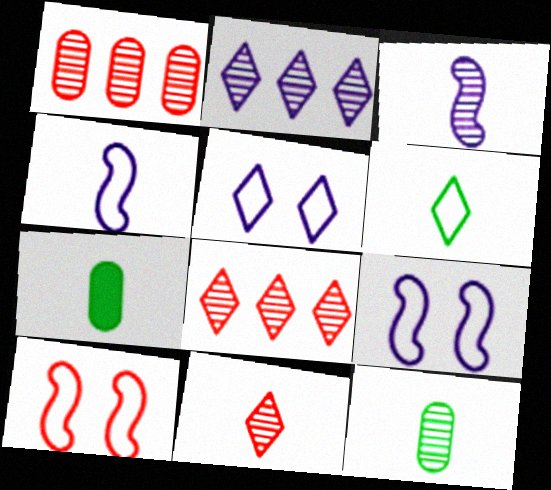[[2, 7, 10], 
[3, 11, 12], 
[4, 7, 11], 
[7, 8, 9]]